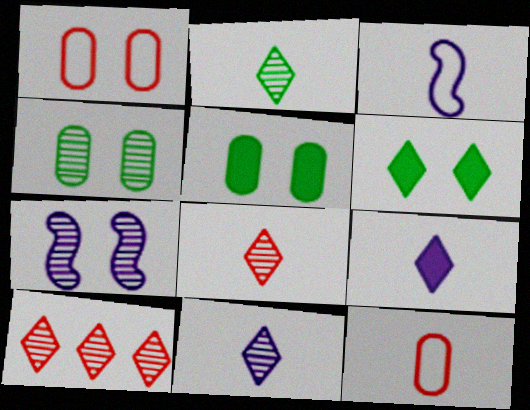[[1, 6, 7], 
[2, 8, 11], 
[3, 5, 10]]